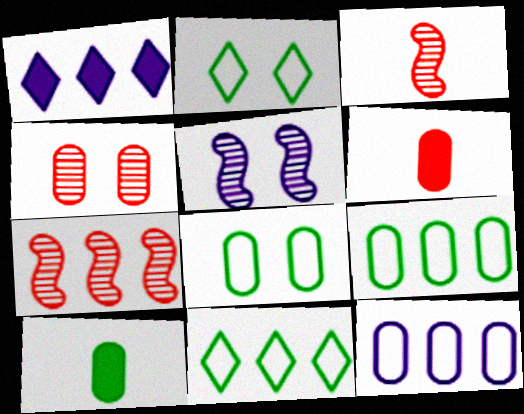[[1, 3, 8], 
[1, 7, 9], 
[4, 10, 12], 
[5, 6, 11]]